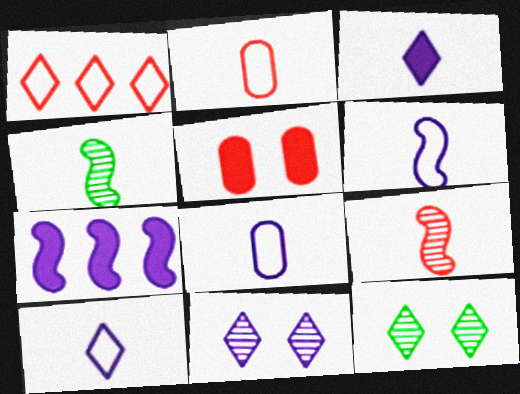[[1, 3, 12], 
[1, 5, 9], 
[2, 3, 4], 
[2, 7, 12], 
[6, 8, 10], 
[7, 8, 11]]